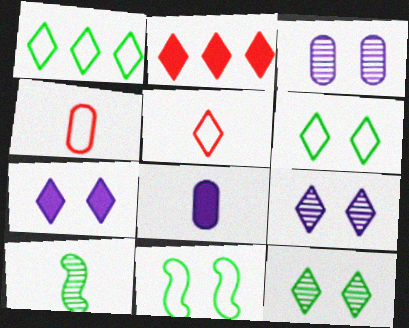[[5, 8, 10]]